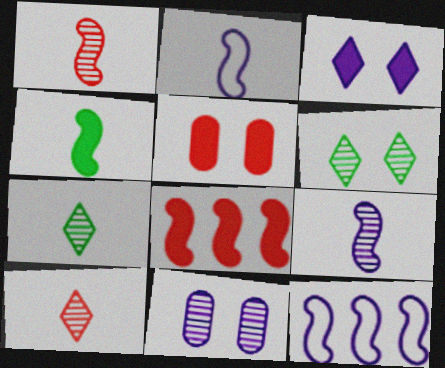[[1, 2, 4], 
[5, 7, 12]]